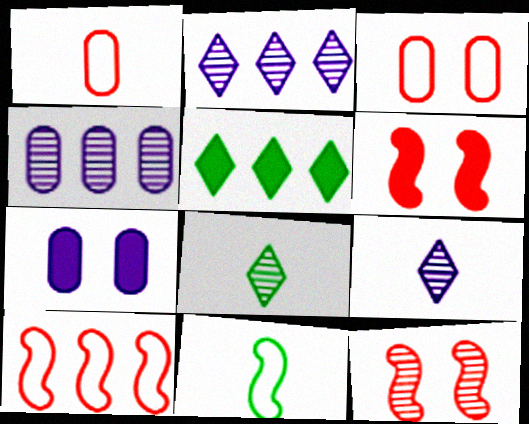[[4, 5, 10], 
[4, 8, 12], 
[7, 8, 10]]